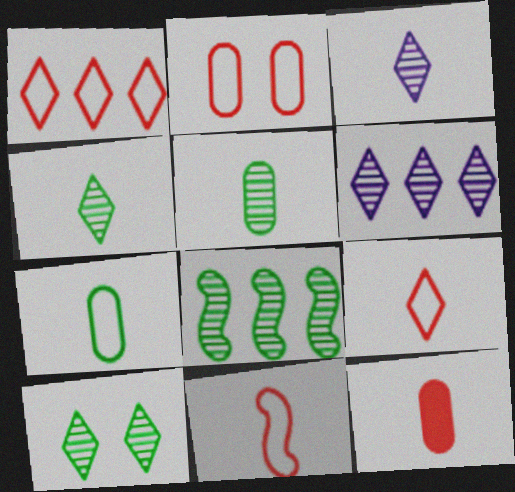[[1, 2, 11], 
[5, 8, 10]]